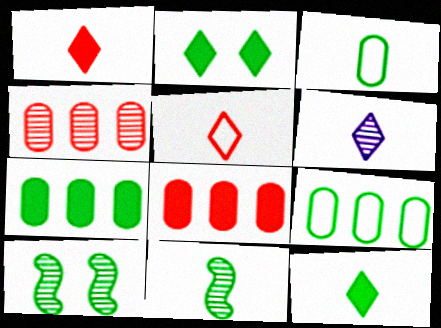[[2, 9, 11], 
[3, 11, 12], 
[4, 6, 10], 
[5, 6, 12], 
[9, 10, 12]]